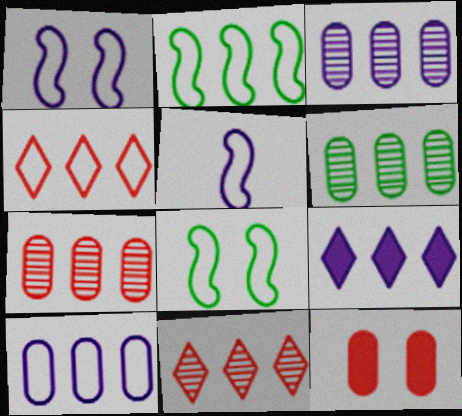[[2, 4, 10], 
[2, 7, 9], 
[3, 6, 7]]